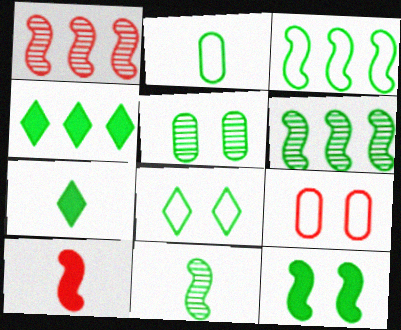[[2, 3, 8], 
[2, 7, 11], 
[3, 5, 7], 
[3, 11, 12], 
[5, 8, 12]]